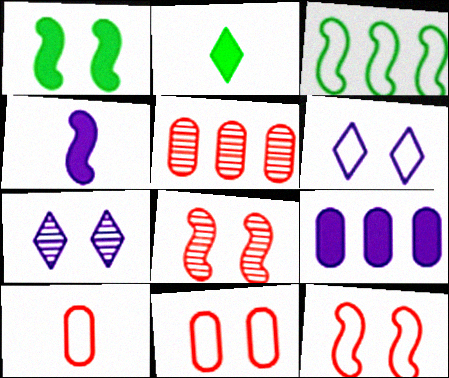[[1, 7, 11], 
[3, 4, 8], 
[3, 6, 10]]